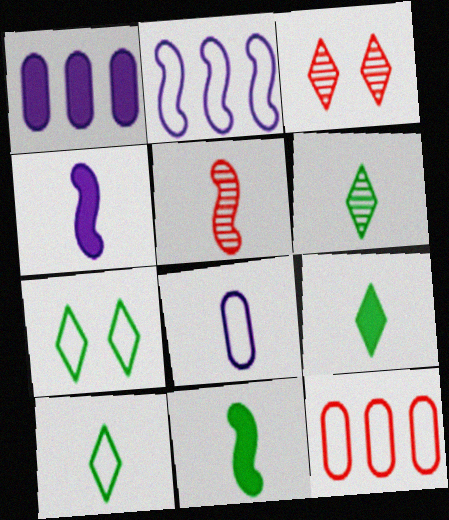[[1, 5, 7], 
[5, 8, 9], 
[6, 9, 10]]